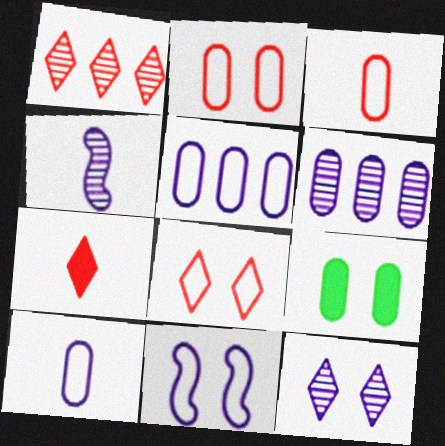[[1, 7, 8], 
[3, 6, 9], 
[4, 6, 12]]